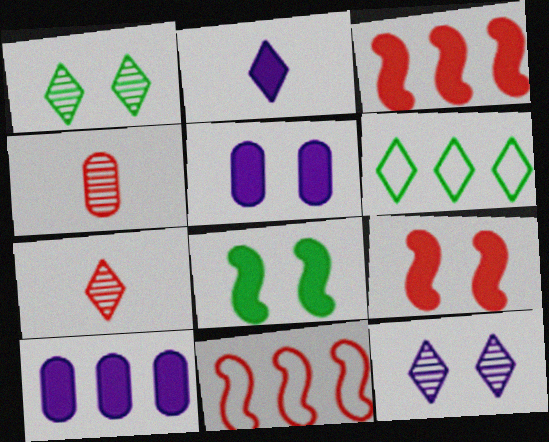[]